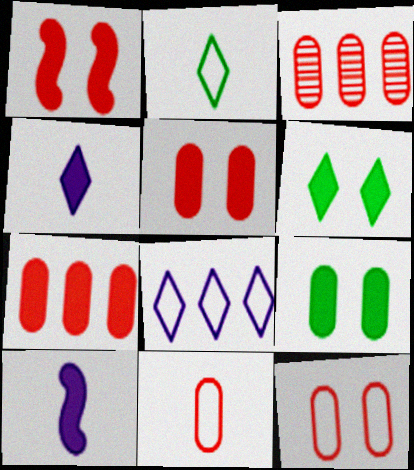[[3, 5, 11], 
[6, 7, 10]]